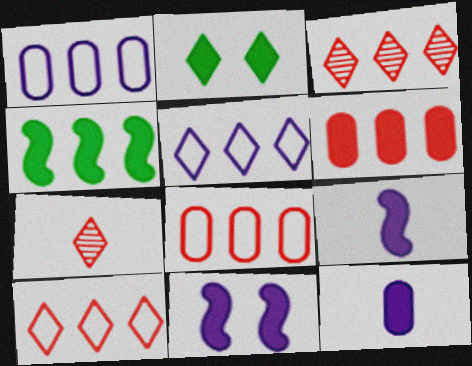[[1, 3, 4], 
[2, 5, 7], 
[2, 6, 9]]